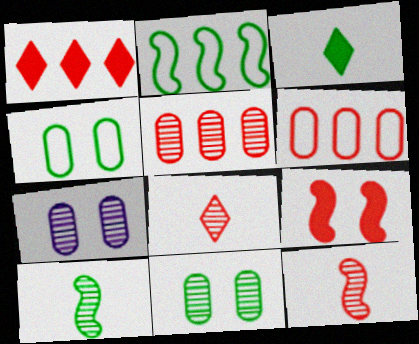[[2, 3, 11], 
[6, 8, 9]]